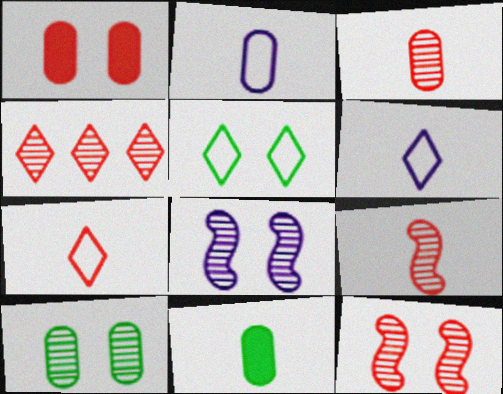[[1, 5, 8], 
[2, 3, 11], 
[3, 4, 12], 
[6, 9, 11]]